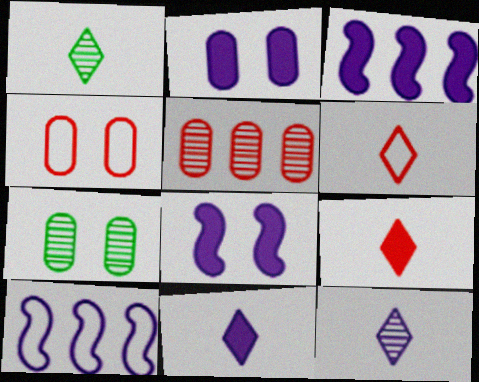[[1, 3, 4], 
[1, 6, 11], 
[2, 3, 11], 
[2, 4, 7], 
[2, 10, 12], 
[3, 6, 7], 
[7, 9, 10]]